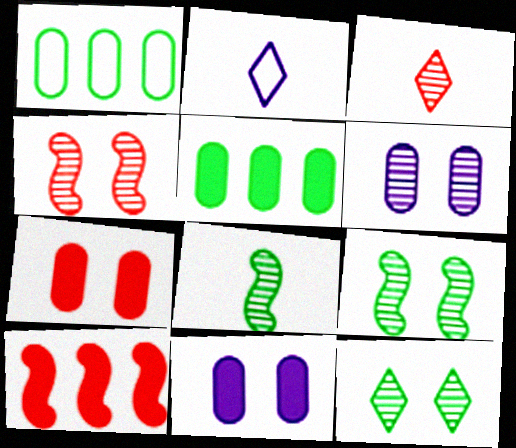[[2, 4, 5], 
[4, 6, 12]]